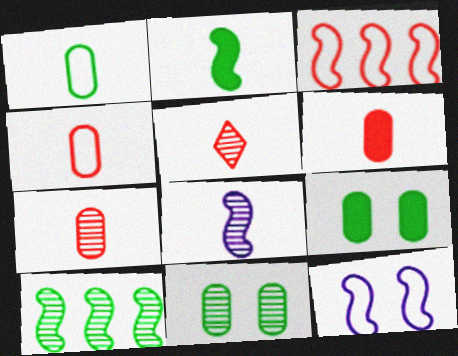[[4, 6, 7]]